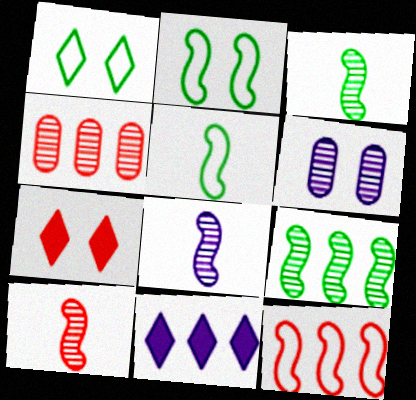[[2, 6, 7], 
[3, 8, 10]]